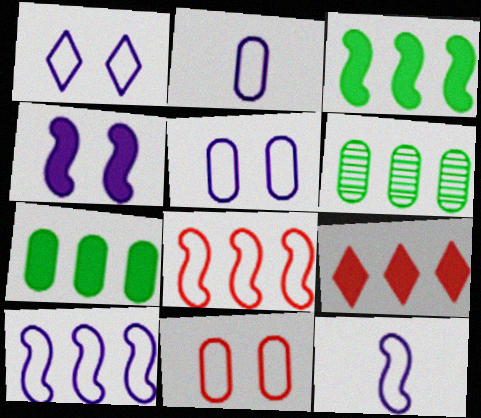[[1, 2, 10], 
[6, 9, 10]]